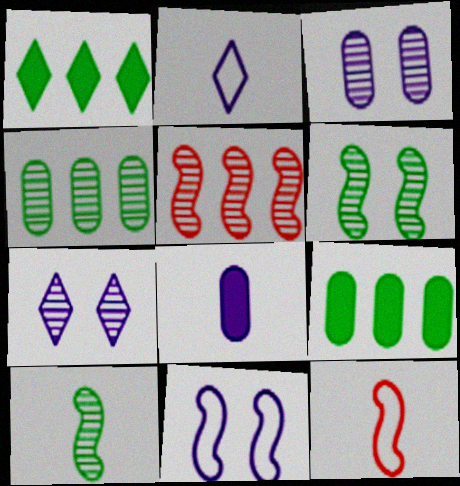[[1, 3, 12], 
[7, 9, 12]]